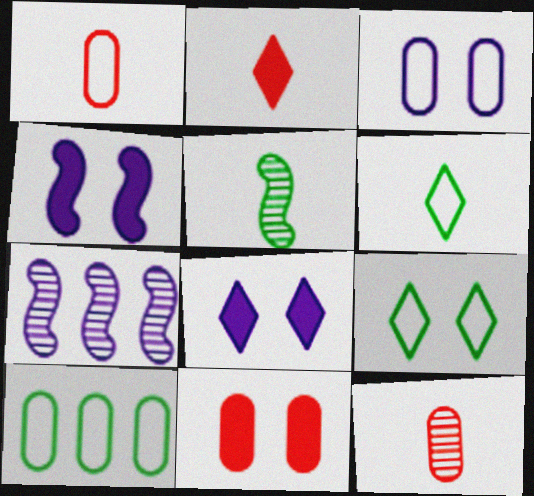[[1, 3, 10], 
[6, 7, 11]]